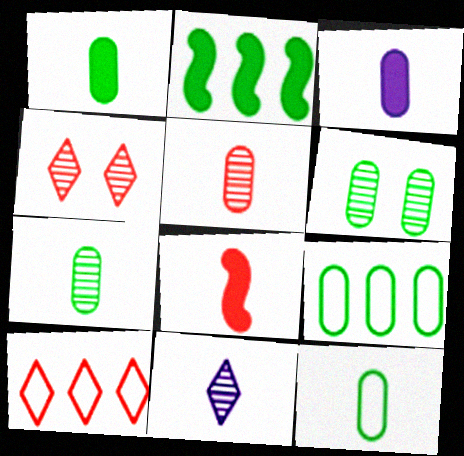[[1, 6, 9], 
[1, 7, 12], 
[3, 5, 12], 
[8, 11, 12]]